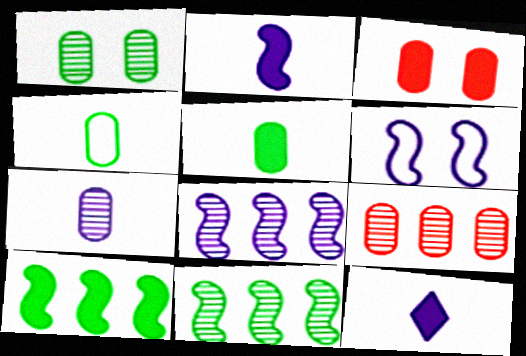[[1, 7, 9], 
[2, 6, 8], 
[3, 10, 12]]